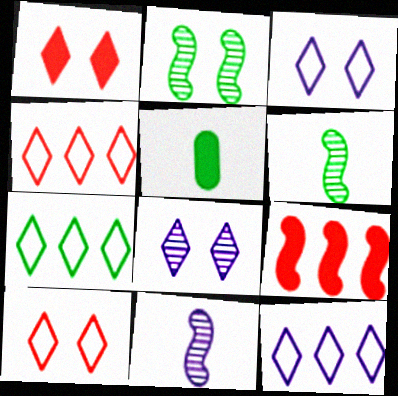[[2, 5, 7], 
[4, 7, 12]]